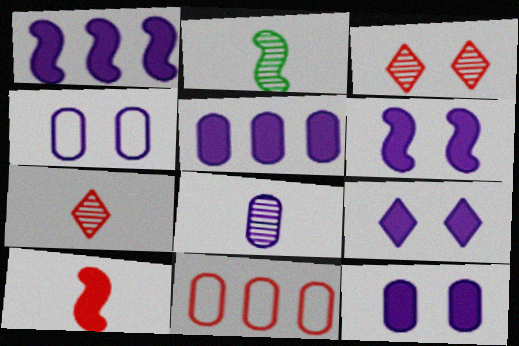[[2, 7, 8], 
[2, 9, 11], 
[3, 10, 11], 
[4, 5, 8], 
[6, 9, 12]]